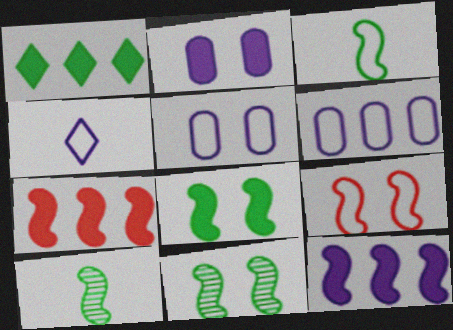[[9, 10, 12]]